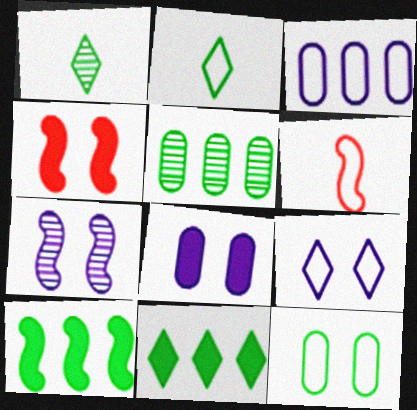[[1, 3, 4], 
[1, 10, 12], 
[6, 7, 10], 
[7, 8, 9]]